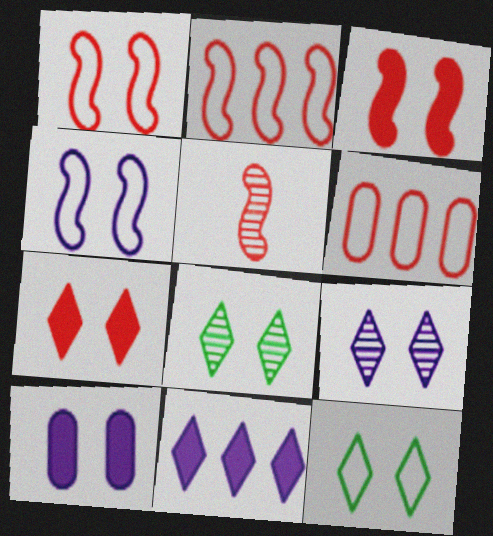[[1, 8, 10], 
[2, 3, 5], 
[4, 9, 10], 
[5, 6, 7], 
[7, 9, 12]]